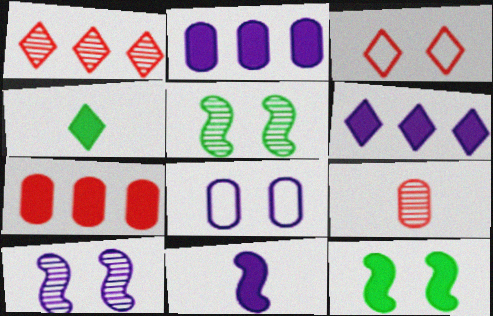[]